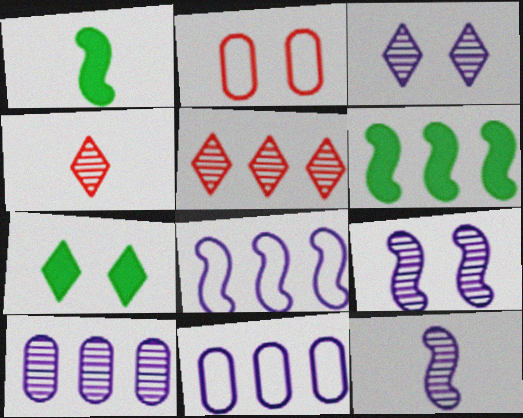[[2, 7, 9], 
[3, 10, 12], 
[5, 6, 11]]